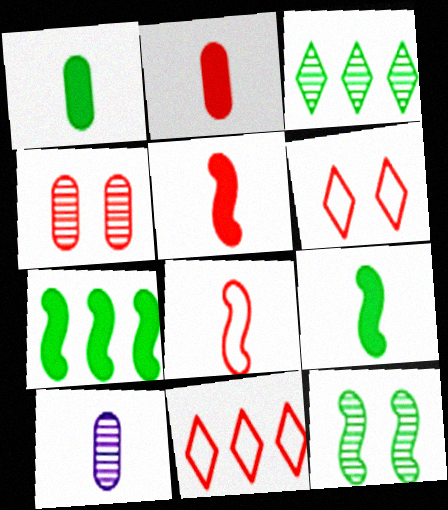[[4, 5, 11], 
[6, 7, 10]]